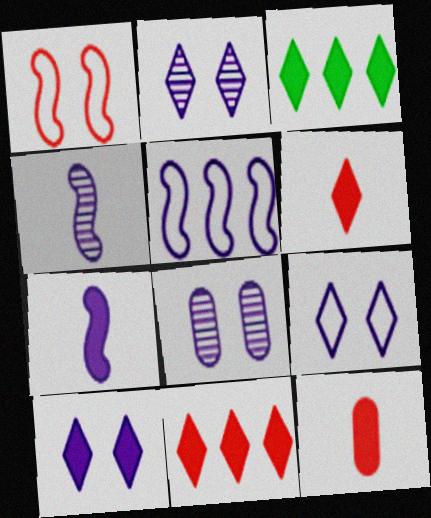[[2, 9, 10], 
[3, 6, 10]]